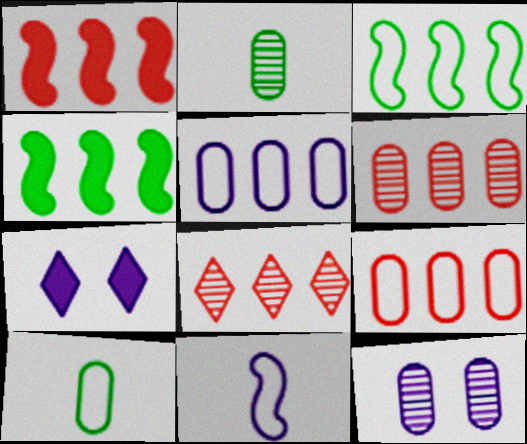[[1, 8, 9], 
[2, 6, 12], 
[4, 5, 8]]